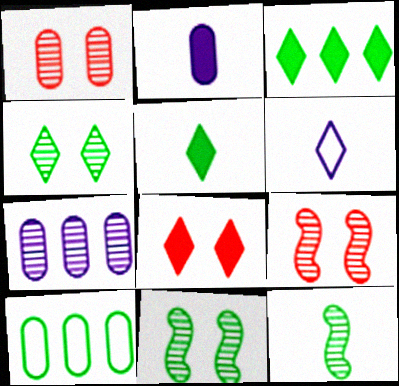[[1, 2, 10], 
[5, 10, 11]]